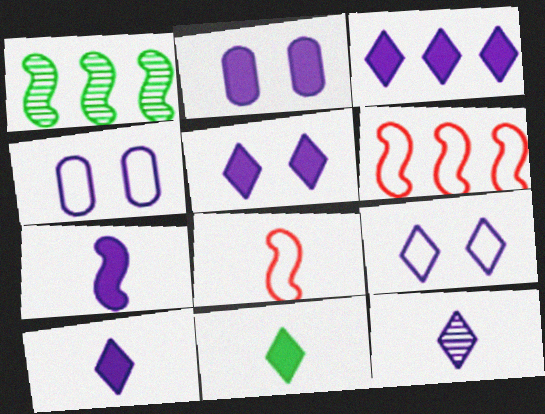[[2, 3, 7], 
[3, 5, 10], 
[3, 9, 12]]